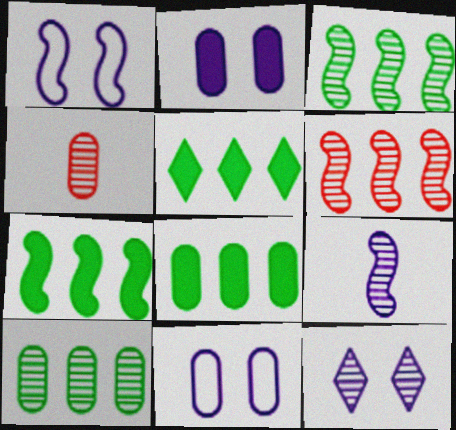[[1, 2, 12], 
[1, 4, 5], 
[3, 4, 12], 
[4, 8, 11], 
[5, 7, 8]]